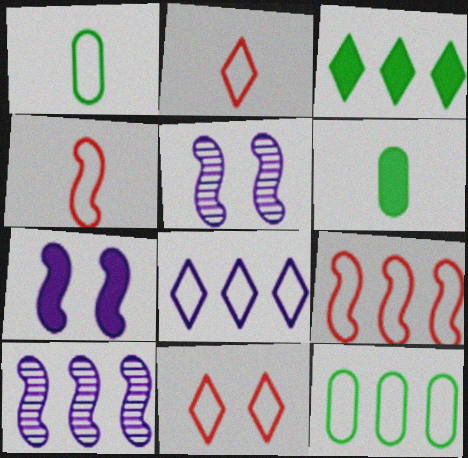[[6, 10, 11], 
[8, 9, 12]]